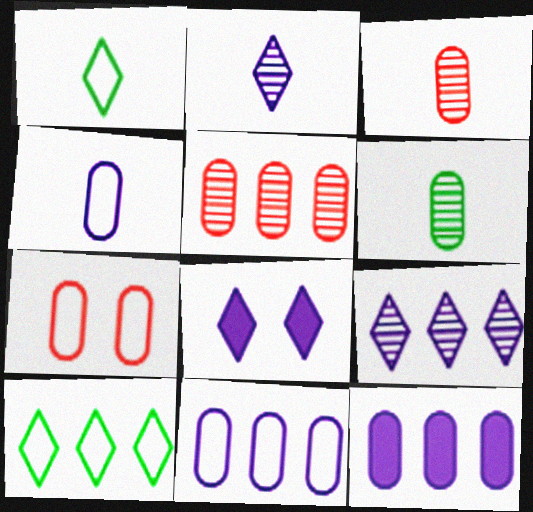[[6, 7, 12]]